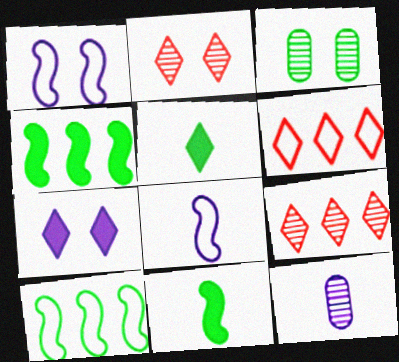[[3, 5, 10]]